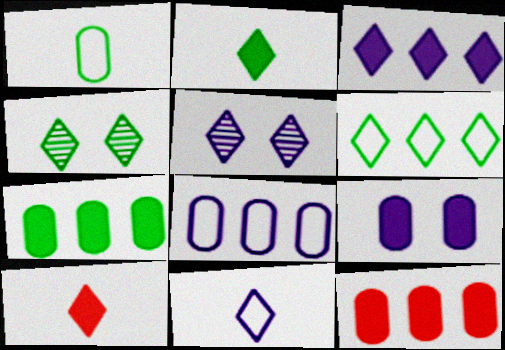[[2, 4, 6], 
[3, 5, 11], 
[5, 6, 10]]